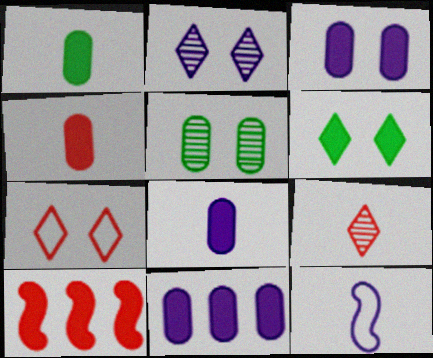[[1, 4, 8], 
[1, 9, 12], 
[2, 6, 7], 
[2, 11, 12], 
[3, 8, 11], 
[6, 8, 10]]